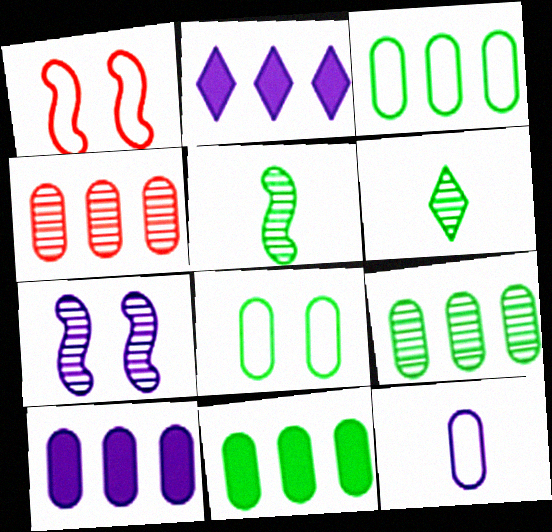[[1, 6, 10], 
[2, 7, 12], 
[3, 4, 10], 
[3, 9, 11], 
[4, 6, 7]]